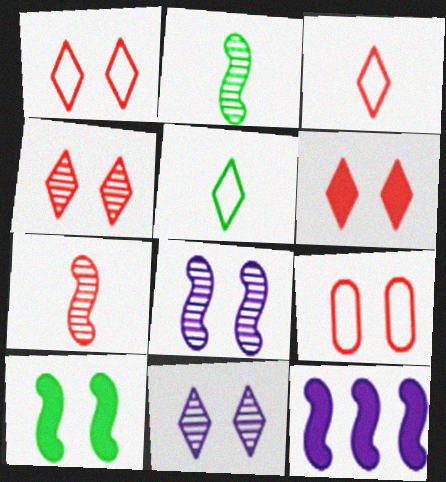[[1, 4, 6], 
[9, 10, 11]]